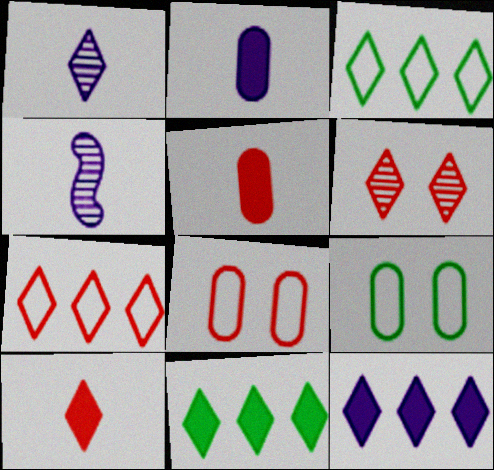[[4, 8, 11], 
[6, 7, 10]]